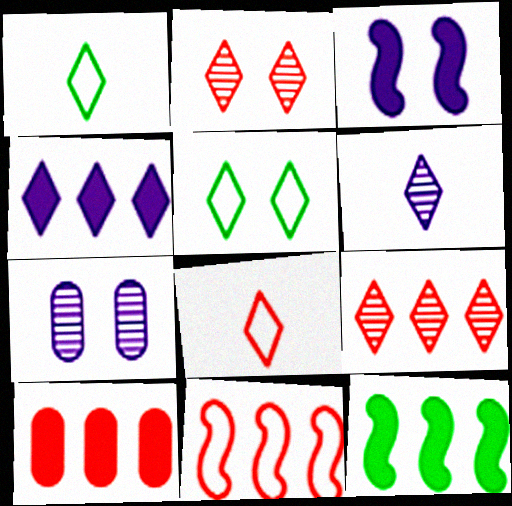[[1, 2, 4], 
[4, 10, 12], 
[7, 8, 12], 
[9, 10, 11]]